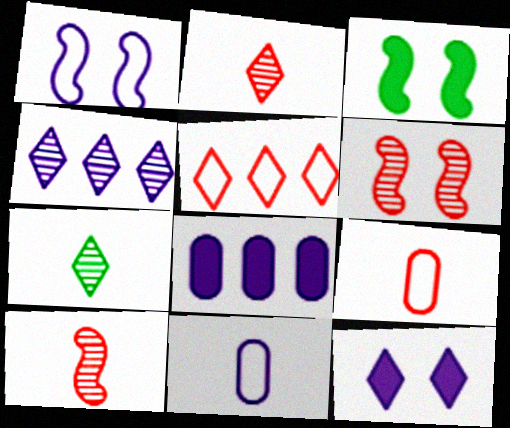[[1, 3, 6], 
[3, 4, 9], 
[5, 7, 12]]